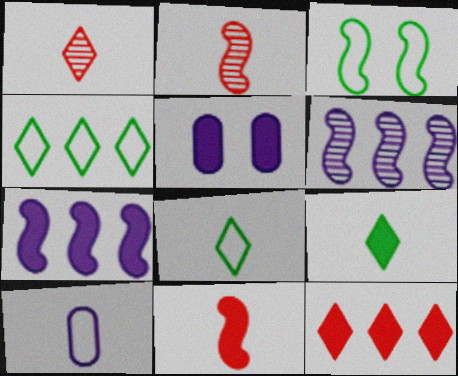[[2, 3, 7], 
[2, 4, 5], 
[2, 9, 10], 
[3, 6, 11]]